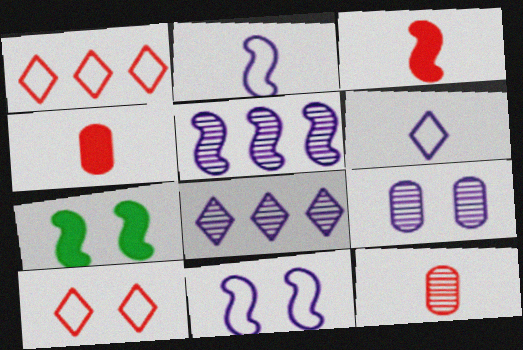[[7, 9, 10]]